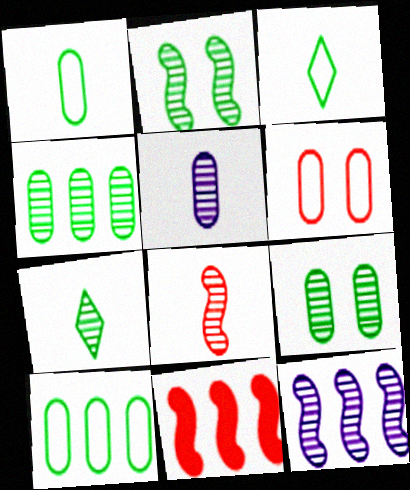[[2, 4, 7], 
[2, 8, 12], 
[5, 7, 8]]